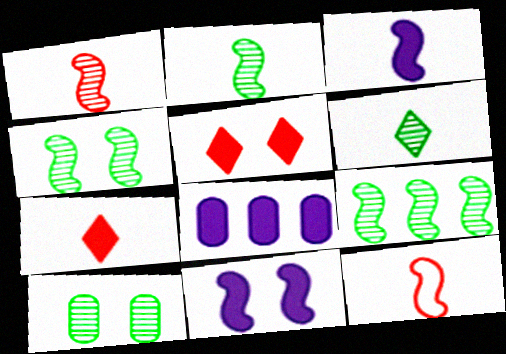[[2, 3, 12], 
[2, 4, 9], 
[6, 9, 10], 
[9, 11, 12]]